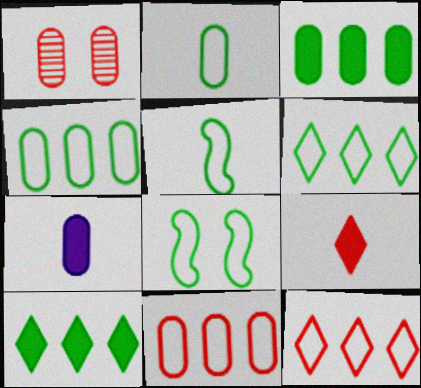[[1, 4, 7], 
[2, 6, 8]]